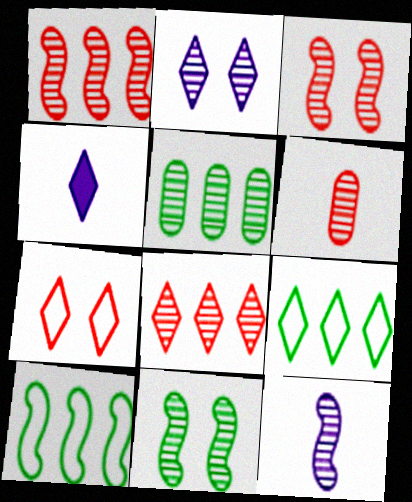[[1, 11, 12], 
[3, 6, 8]]